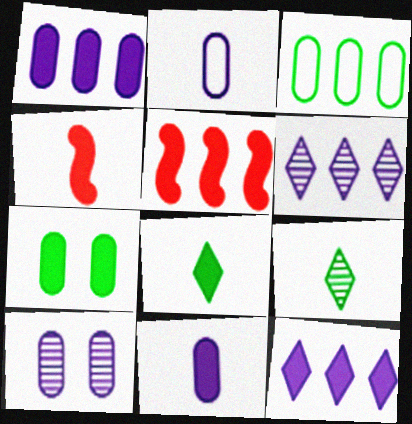[[1, 2, 10], 
[2, 4, 9], 
[3, 5, 6], 
[4, 7, 12], 
[4, 8, 11]]